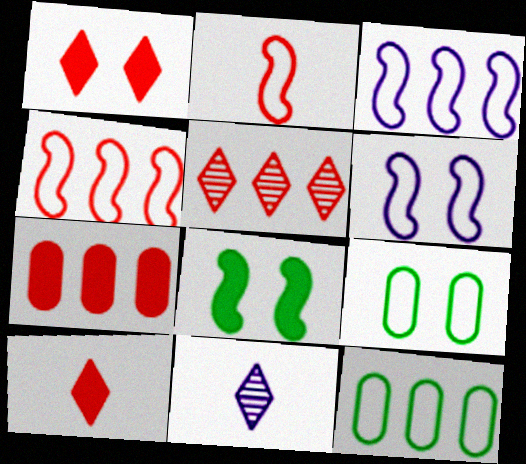[[4, 5, 7]]